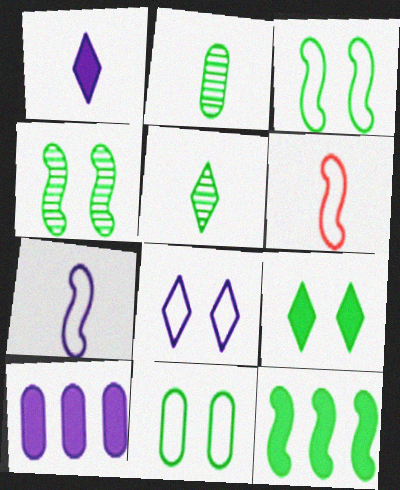[[1, 2, 6], 
[4, 9, 11], 
[5, 11, 12]]